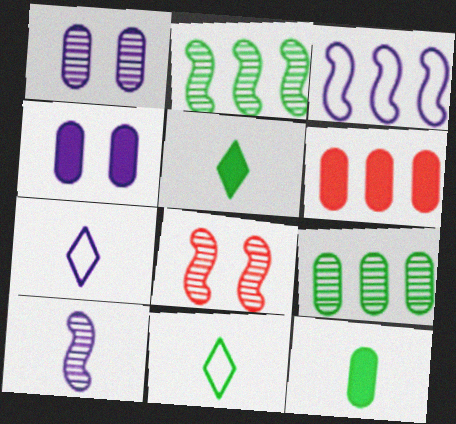[[2, 8, 10], 
[4, 6, 12]]